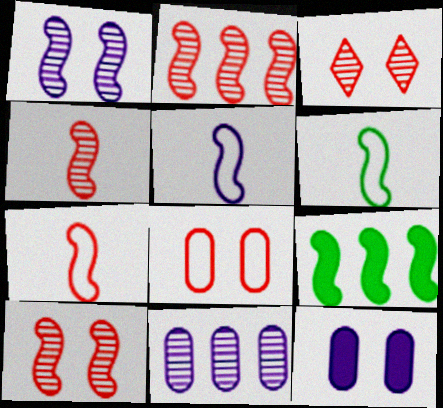[[1, 7, 9], 
[2, 4, 10], 
[5, 6, 7], 
[5, 9, 10]]